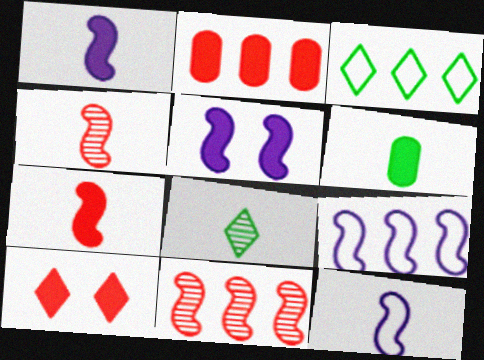[[2, 7, 10]]